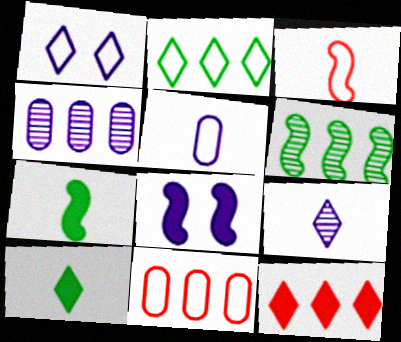[[3, 6, 8]]